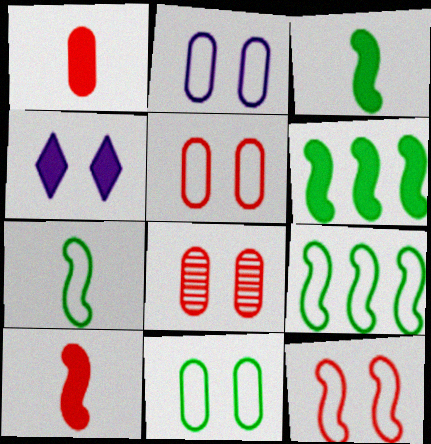[[1, 4, 6], 
[2, 5, 11]]